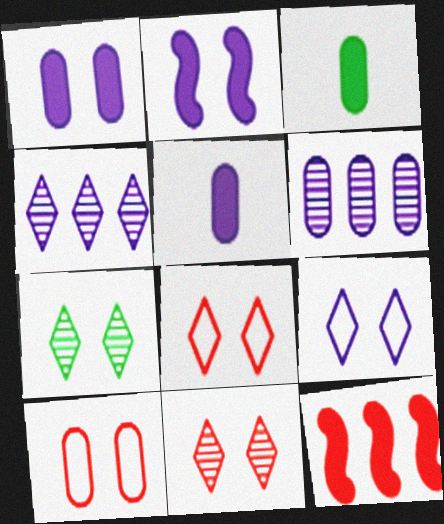[[2, 7, 10], 
[3, 6, 10]]